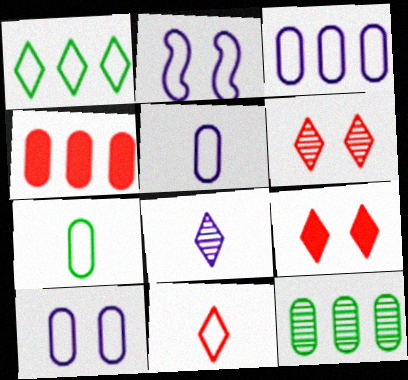[[1, 8, 9], 
[3, 4, 12], 
[3, 5, 10]]